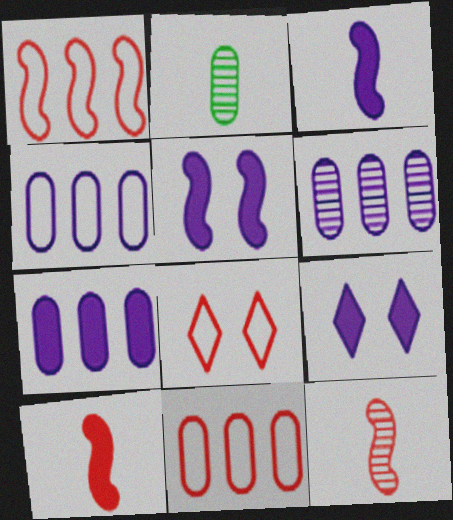[[1, 2, 9], 
[3, 7, 9], 
[4, 6, 7]]